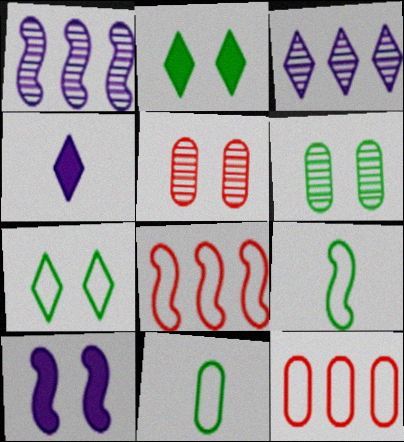[[4, 6, 8], 
[5, 7, 10]]